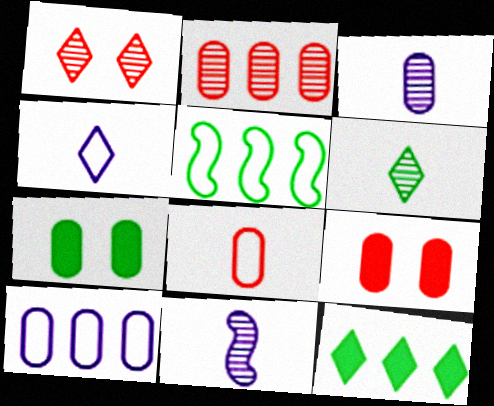[[1, 4, 12], 
[2, 8, 9], 
[5, 6, 7]]